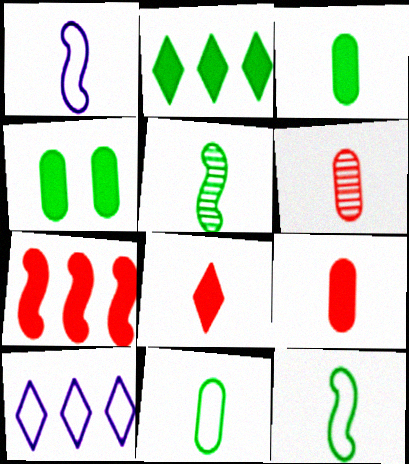[]